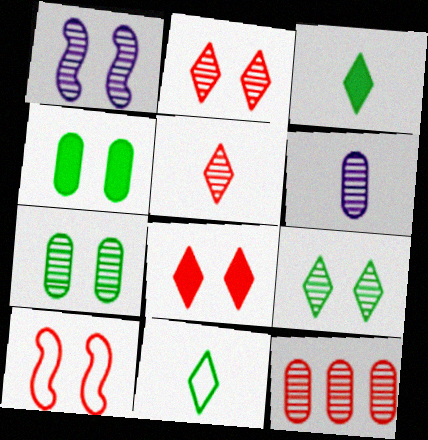[[1, 2, 7], 
[6, 7, 12]]